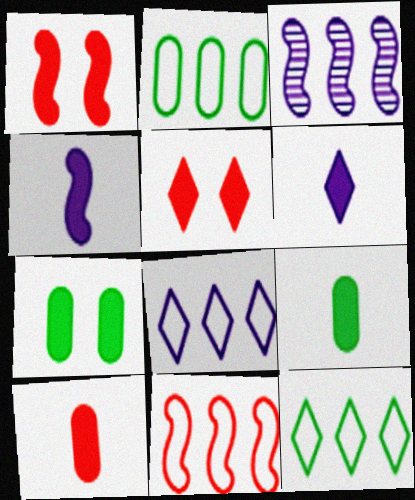[[2, 8, 11]]